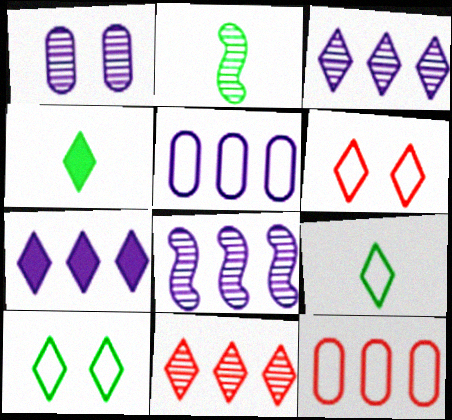[[1, 2, 11], 
[3, 4, 6], 
[5, 7, 8]]